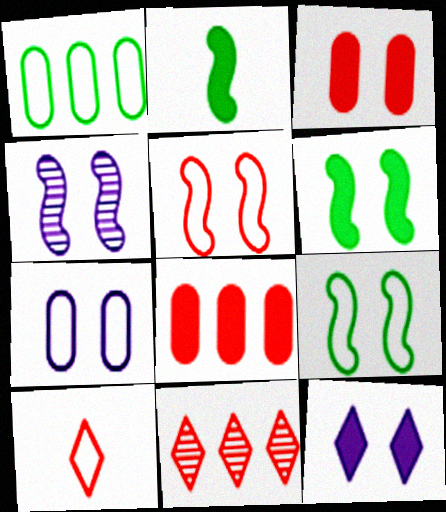[[2, 7, 11], 
[2, 8, 12], 
[3, 6, 12], 
[4, 5, 6], 
[4, 7, 12]]